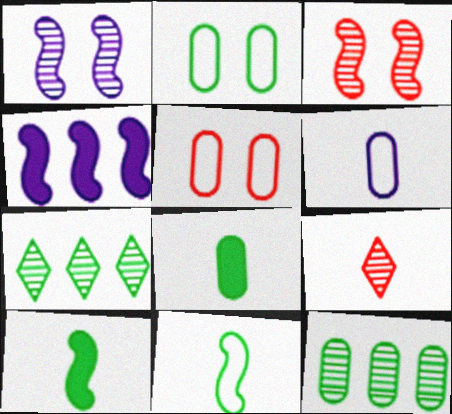[[1, 9, 12], 
[2, 4, 9], 
[2, 7, 10], 
[2, 8, 12], 
[3, 4, 11], 
[6, 9, 10]]